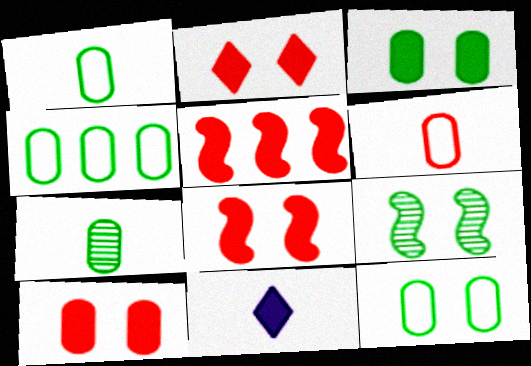[[1, 4, 12], 
[2, 8, 10], 
[3, 4, 7], 
[3, 5, 11]]